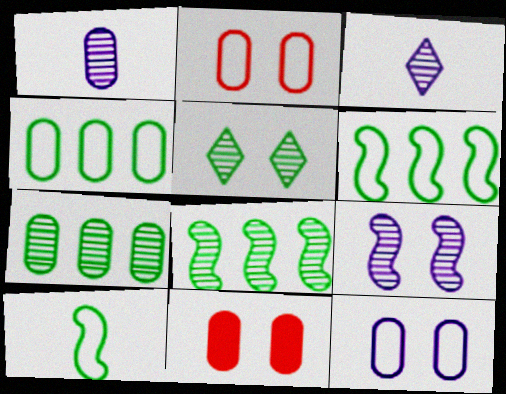[[1, 4, 11], 
[3, 6, 11]]